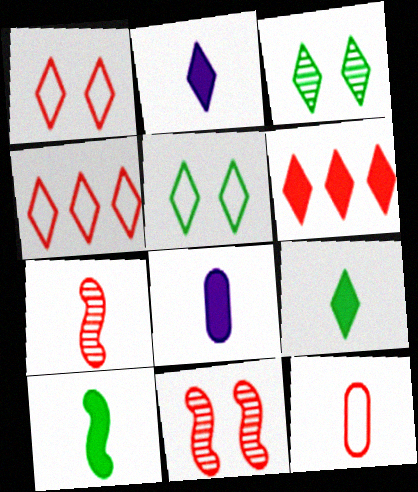[[2, 3, 4], 
[6, 11, 12]]